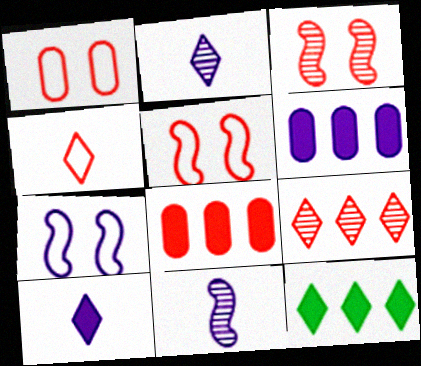[[1, 11, 12], 
[2, 6, 7], 
[3, 4, 8]]